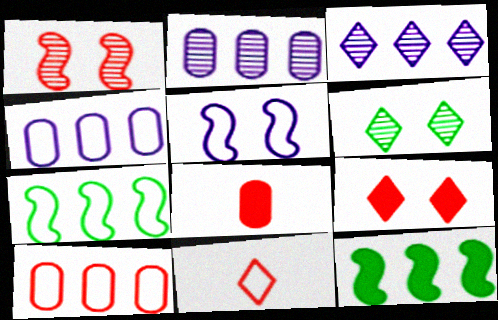[[3, 10, 12]]